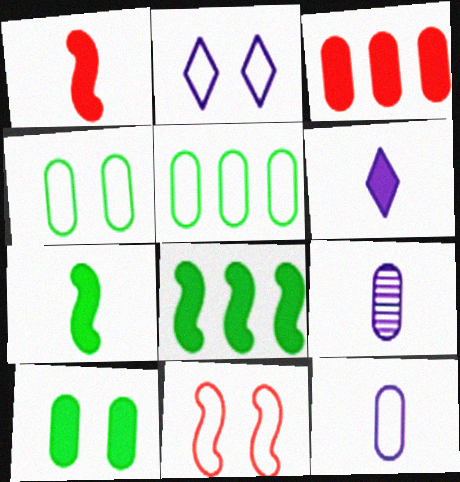[[2, 4, 11], 
[3, 4, 9]]